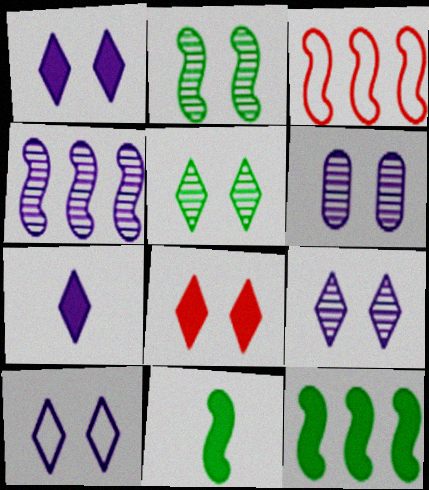[[1, 9, 10], 
[3, 4, 12], 
[5, 8, 10]]